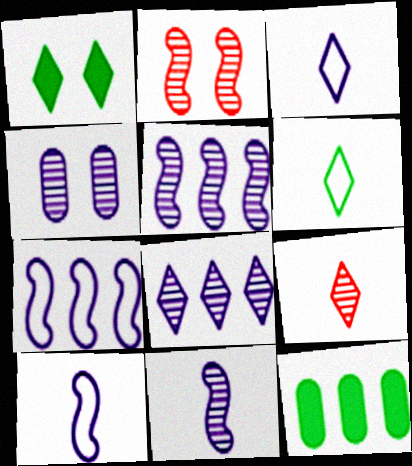[[2, 3, 12], 
[4, 8, 11]]